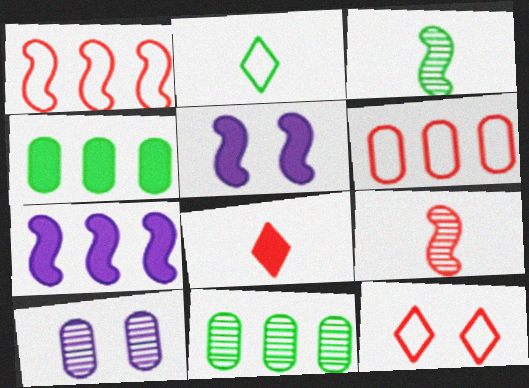[[1, 3, 5], 
[4, 5, 8]]